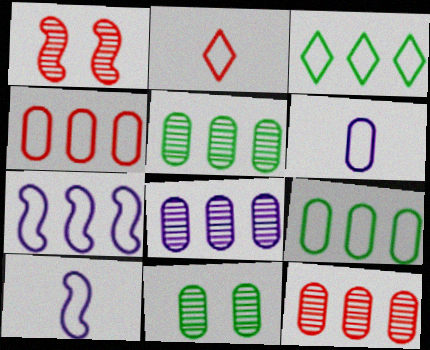[[3, 4, 7], 
[5, 8, 12]]